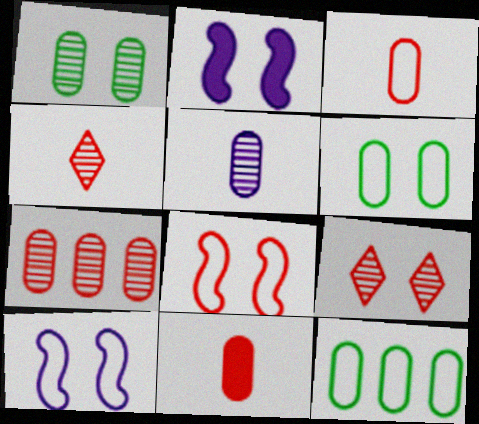[[1, 5, 7], 
[2, 4, 12], 
[2, 6, 9]]